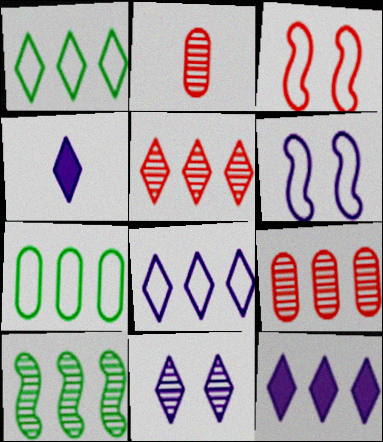[[1, 5, 12], 
[2, 10, 11], 
[4, 8, 11]]